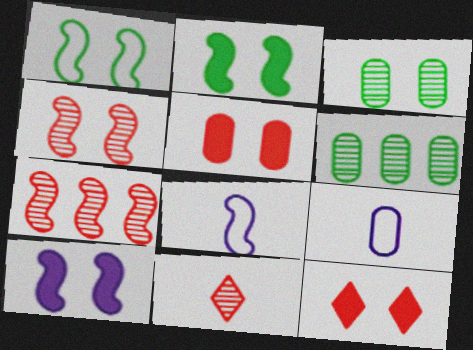[[1, 4, 10], 
[2, 7, 8], 
[5, 6, 9], 
[6, 8, 12]]